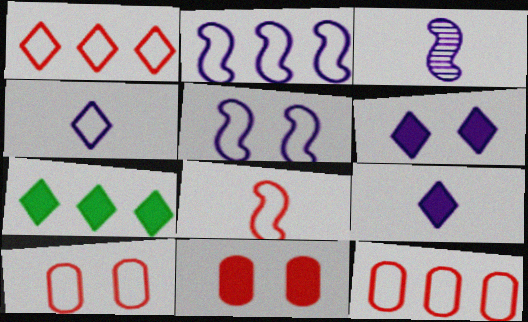[[1, 8, 10], 
[3, 7, 10]]